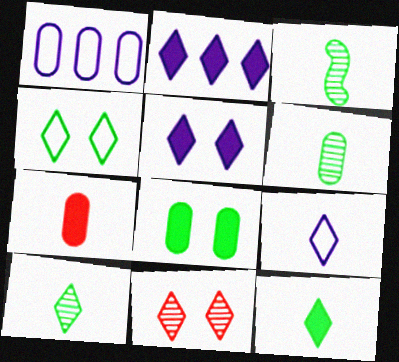[[3, 6, 10], 
[3, 7, 9], 
[4, 5, 11]]